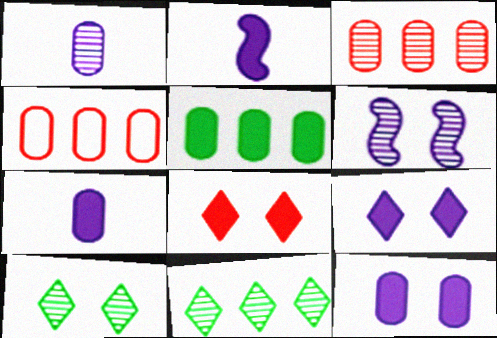[[2, 4, 10], 
[2, 5, 8]]